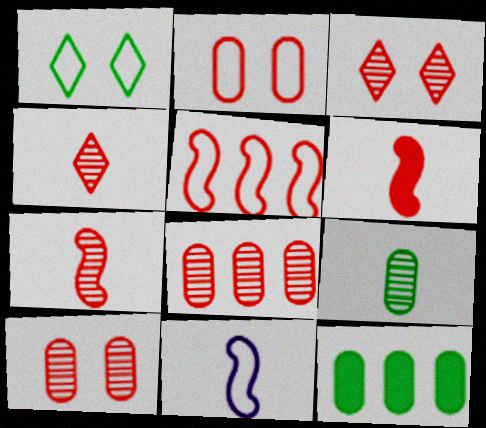[[3, 7, 8], 
[3, 11, 12]]